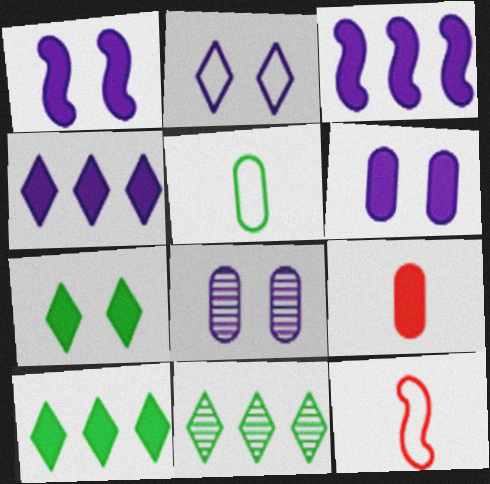[[1, 2, 8], 
[1, 9, 10], 
[3, 7, 9], 
[6, 11, 12], 
[8, 10, 12]]